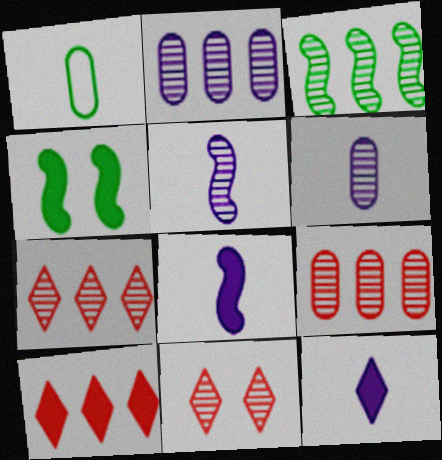[[2, 3, 7], 
[3, 6, 11]]